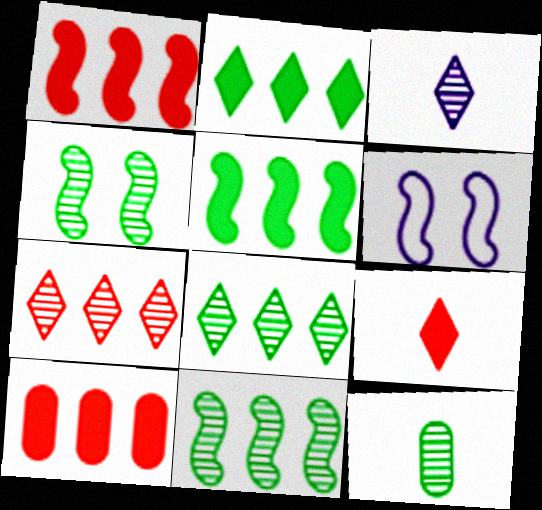[[4, 8, 12]]